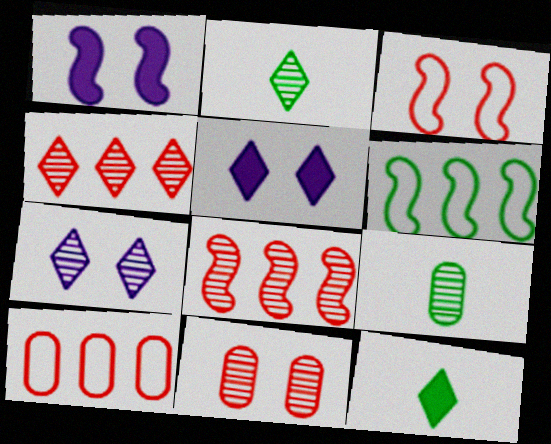[[1, 2, 10], 
[2, 4, 7], 
[7, 8, 9]]